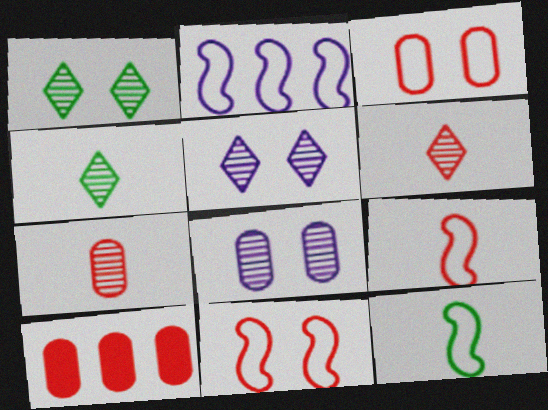[[2, 11, 12], 
[3, 7, 10], 
[5, 10, 12], 
[6, 10, 11]]